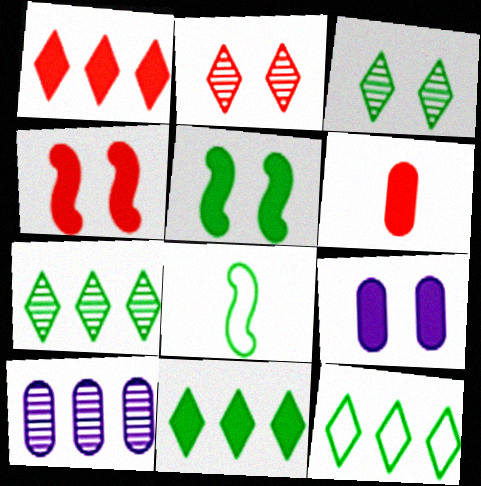[[1, 4, 6], 
[7, 11, 12]]